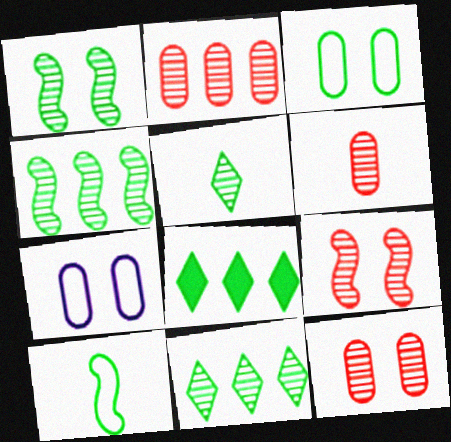[[2, 6, 12]]